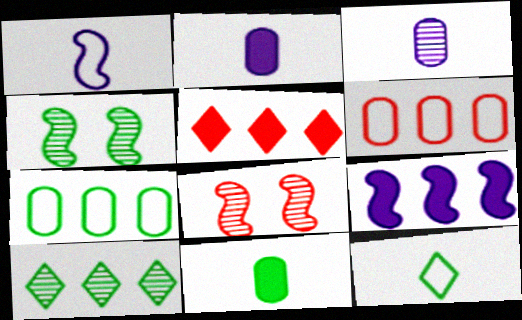[[3, 8, 10], 
[6, 9, 10]]